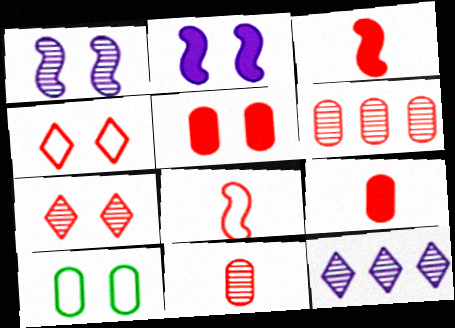[[2, 7, 10], 
[3, 4, 6], 
[3, 10, 12]]